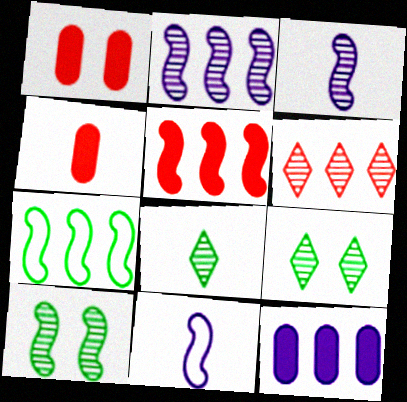[[2, 5, 7], 
[4, 8, 11], 
[5, 10, 11], 
[6, 7, 12]]